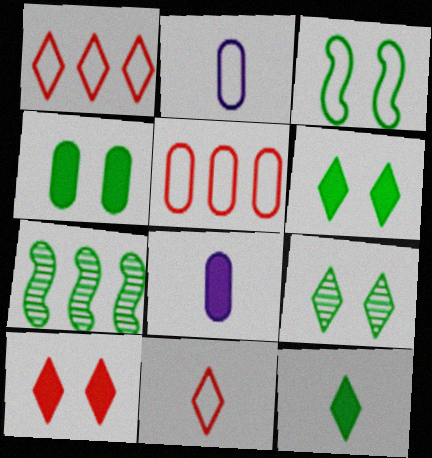[[1, 2, 3], 
[2, 7, 10], 
[3, 4, 9]]